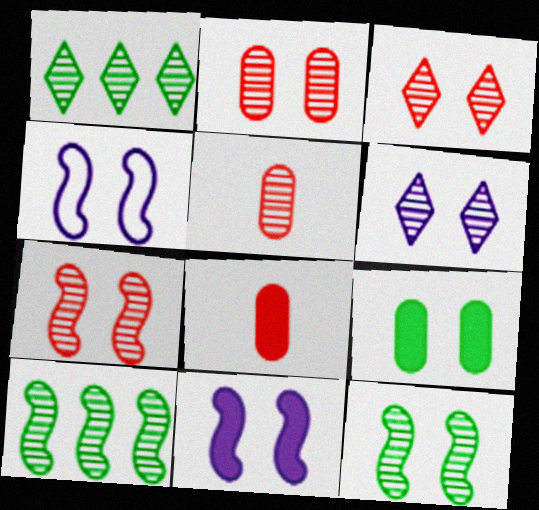[[1, 4, 8], 
[2, 3, 7], 
[2, 6, 12], 
[3, 4, 9], 
[5, 6, 10]]